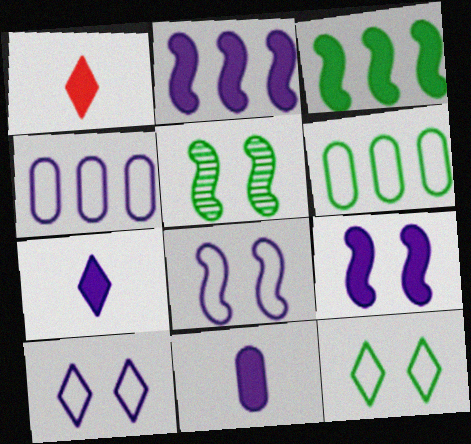[[1, 4, 5]]